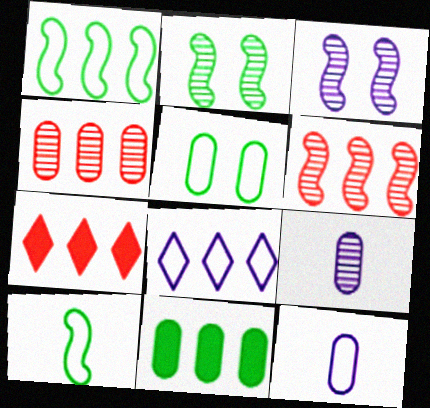[[2, 7, 12], 
[6, 8, 11]]